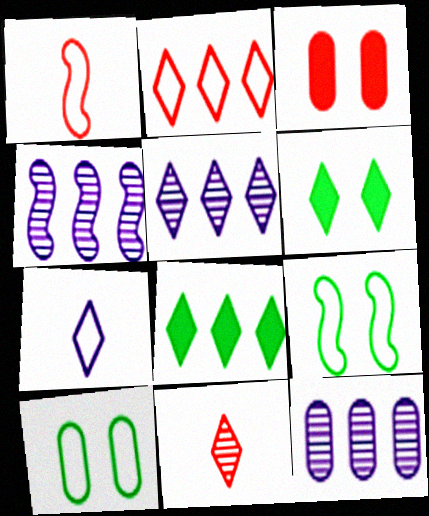[[1, 6, 12], 
[2, 5, 8], 
[4, 5, 12]]